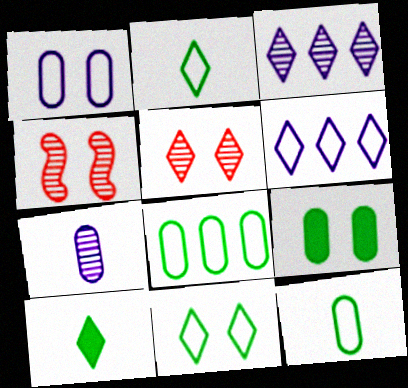[[5, 6, 10]]